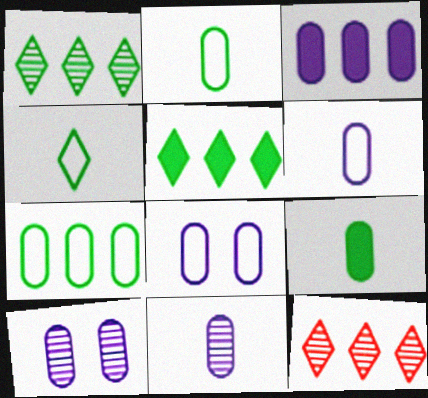[[3, 6, 10], 
[3, 8, 11]]